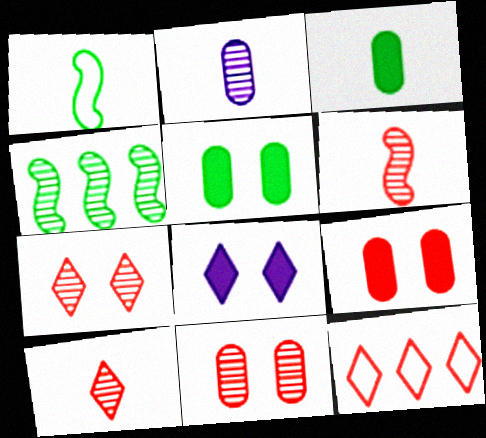[[2, 4, 7], 
[6, 9, 12]]